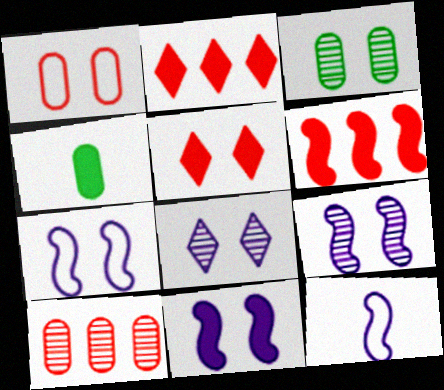[[2, 3, 12], 
[2, 4, 11], 
[3, 5, 7], 
[7, 9, 11]]